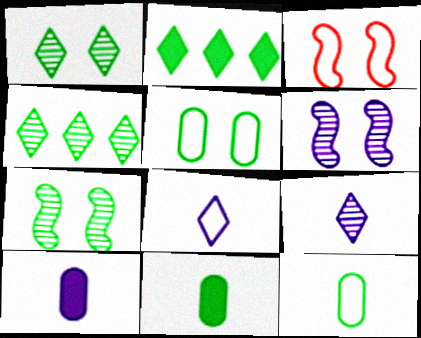[[2, 7, 12], 
[3, 4, 10]]